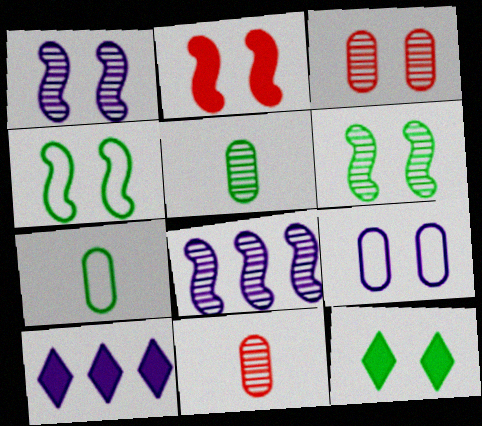[[1, 2, 4], 
[4, 10, 11]]